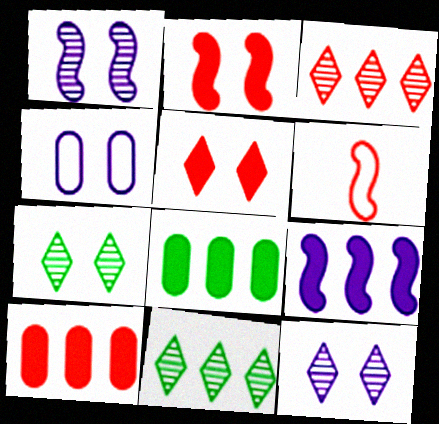[[2, 4, 7], 
[6, 8, 12]]